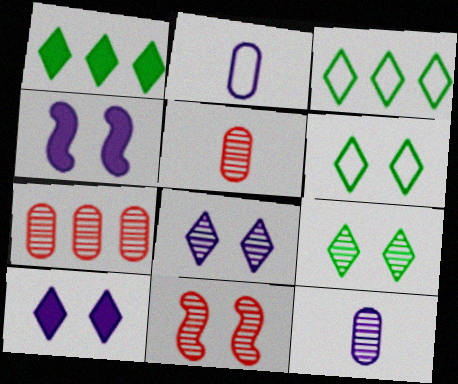[[1, 2, 11], 
[3, 4, 5]]